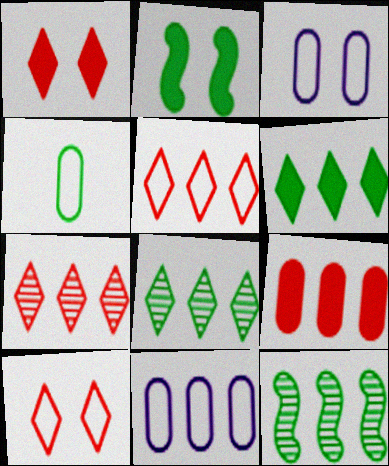[[2, 4, 8]]